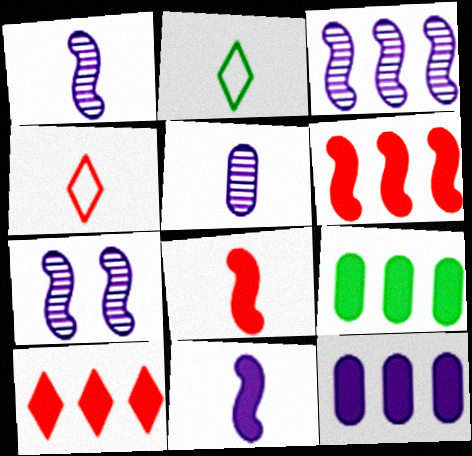[[1, 3, 7], 
[2, 5, 8], 
[4, 7, 9]]